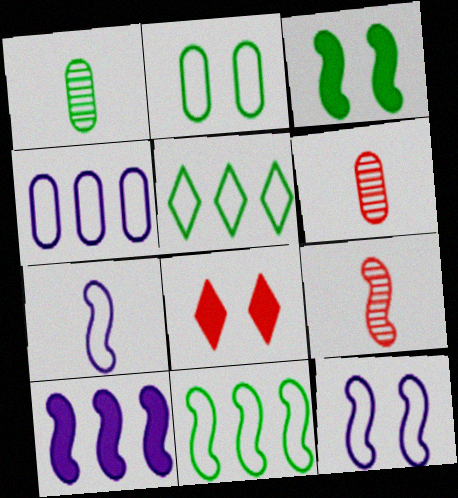[[1, 3, 5]]